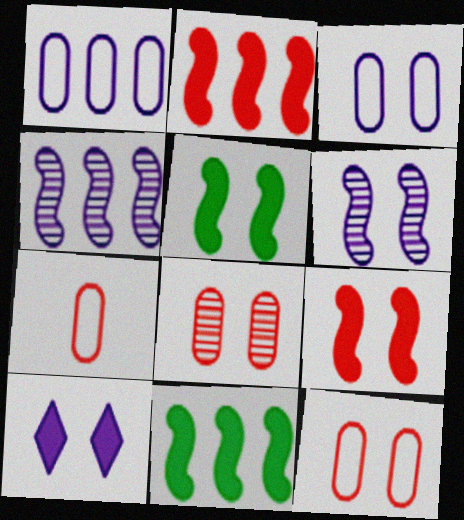[[3, 6, 10]]